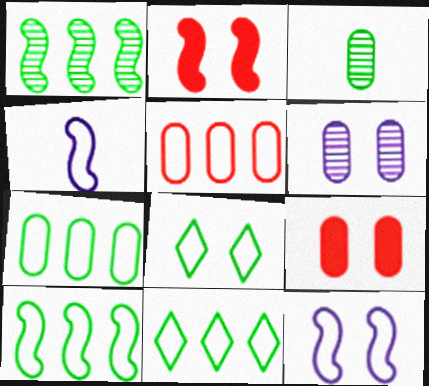[[1, 2, 4], 
[2, 6, 8], 
[4, 5, 8], 
[7, 10, 11]]